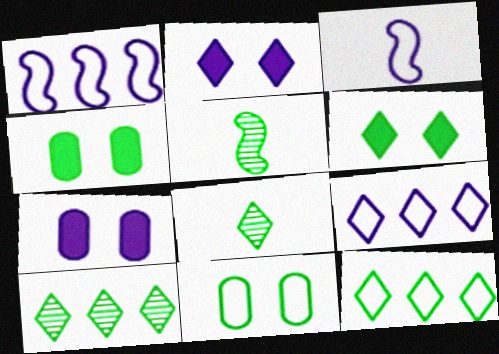[[4, 5, 12], 
[6, 8, 12]]